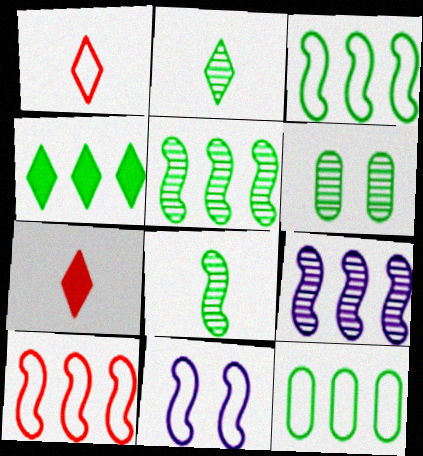[[1, 11, 12], 
[2, 5, 6], 
[4, 5, 12]]